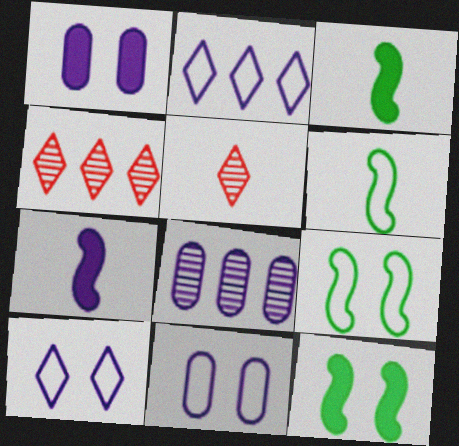[[1, 4, 6], 
[3, 4, 11], 
[7, 8, 10]]